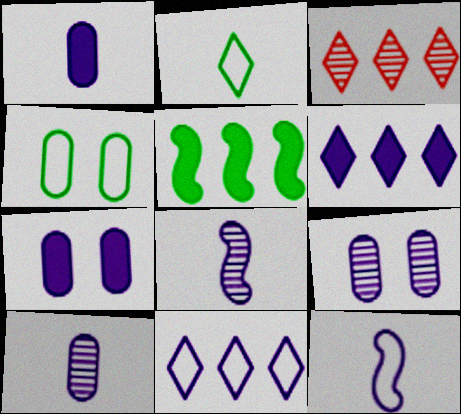[[6, 9, 12], 
[7, 8, 11]]